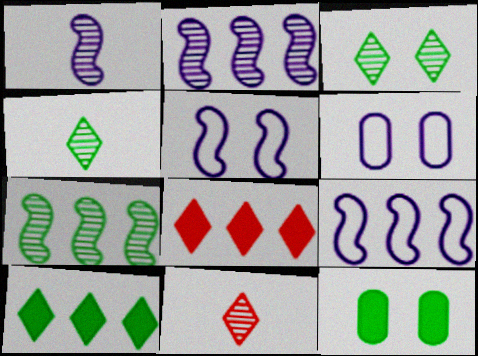[[9, 11, 12]]